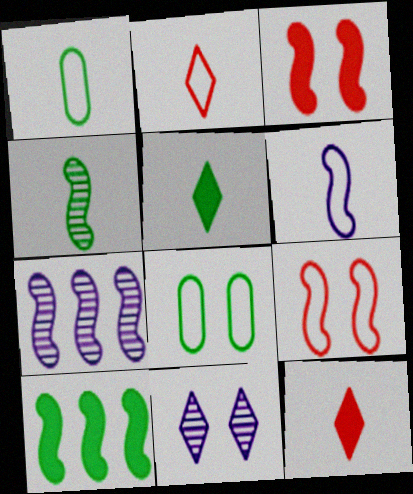[[1, 2, 6], 
[1, 4, 5], 
[3, 8, 11], 
[7, 8, 12]]